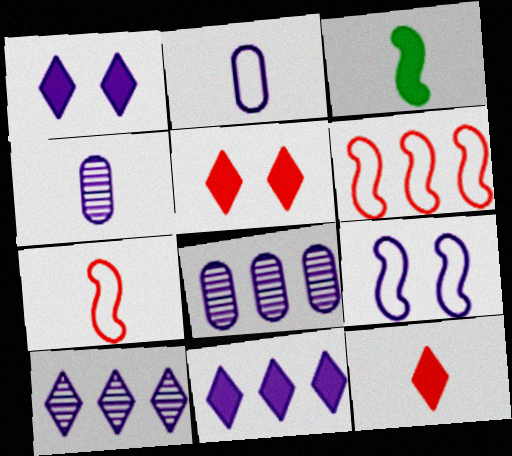[[4, 9, 11]]